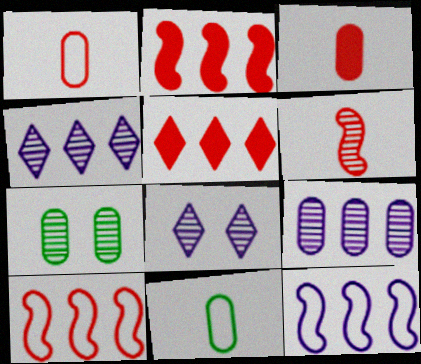[[2, 8, 11], 
[4, 6, 7]]